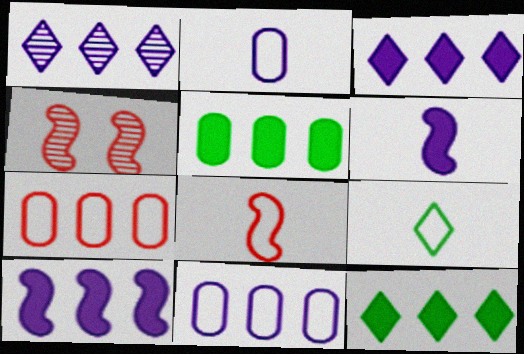[[1, 10, 11], 
[2, 4, 12], 
[2, 8, 9]]